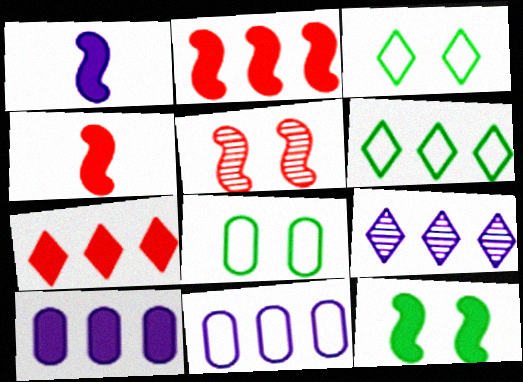[[1, 2, 12], 
[4, 8, 9], 
[6, 7, 9]]